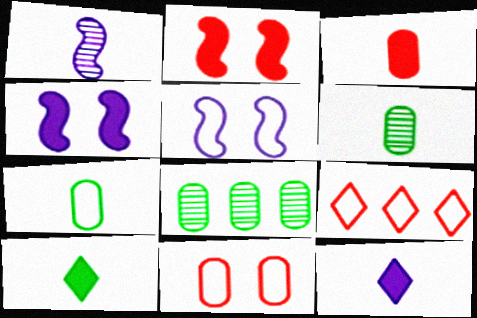[[4, 6, 9], 
[5, 7, 9]]